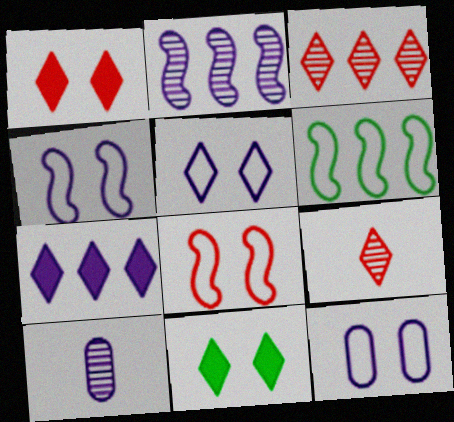[[1, 6, 10], 
[4, 5, 12], 
[4, 7, 10]]